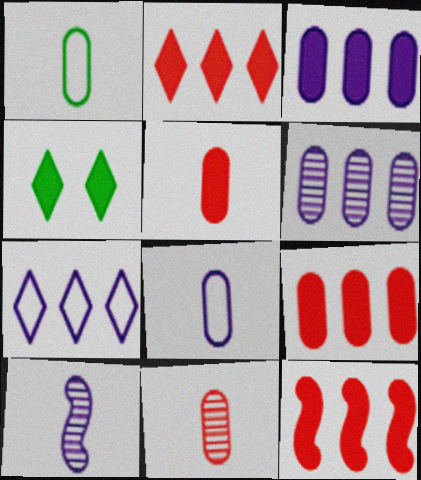[[2, 9, 12]]